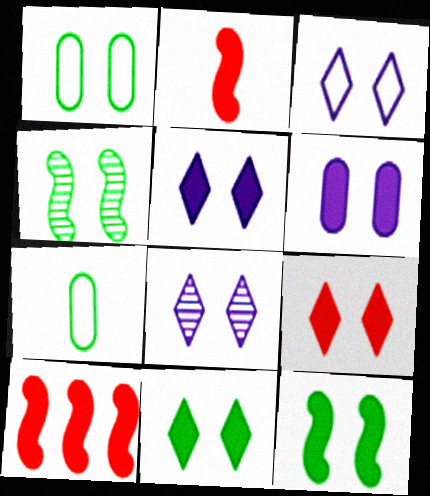[[1, 4, 11], 
[3, 5, 8], 
[5, 9, 11], 
[6, 9, 12], 
[7, 8, 10]]